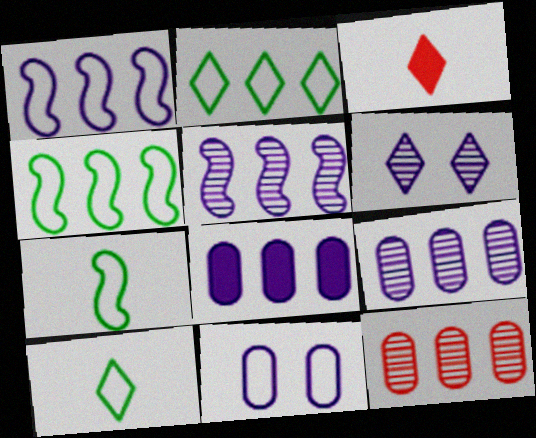[[2, 3, 6]]